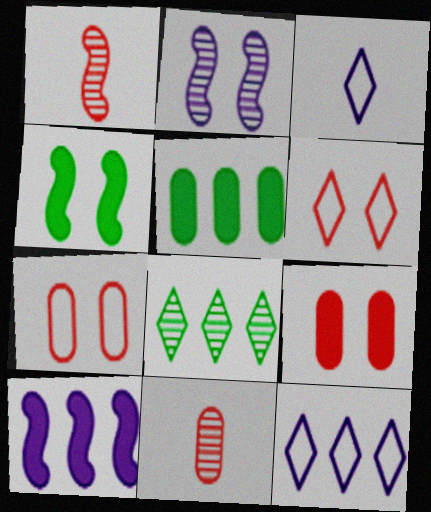[[2, 8, 11], 
[4, 11, 12]]